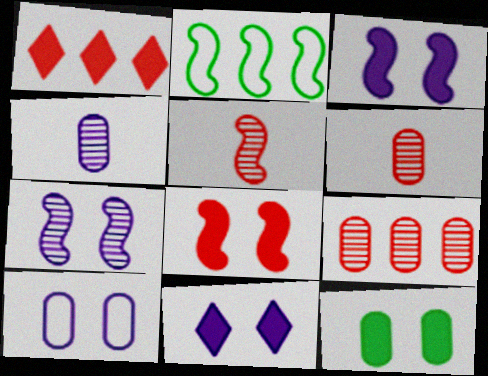[[2, 3, 5], 
[2, 6, 11], 
[7, 10, 11], 
[8, 11, 12]]